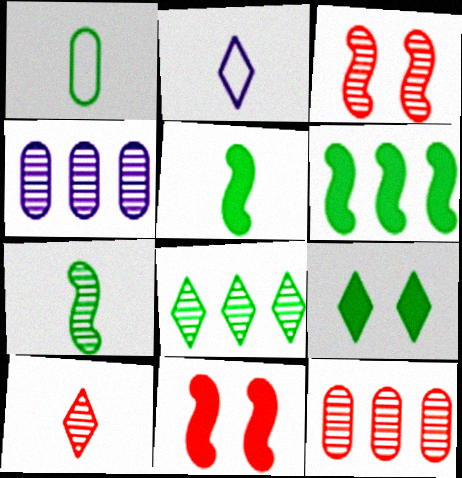[[3, 10, 12]]